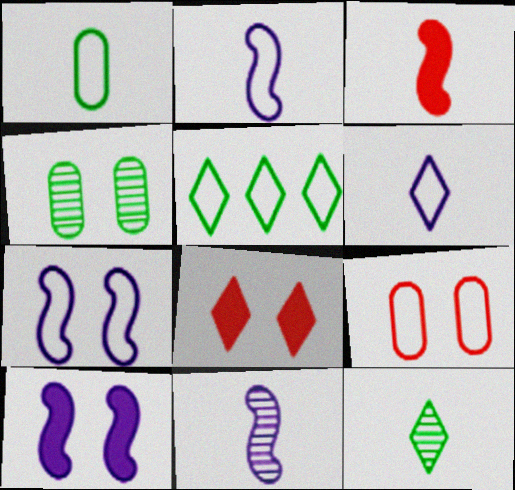[[2, 5, 9], 
[4, 7, 8]]